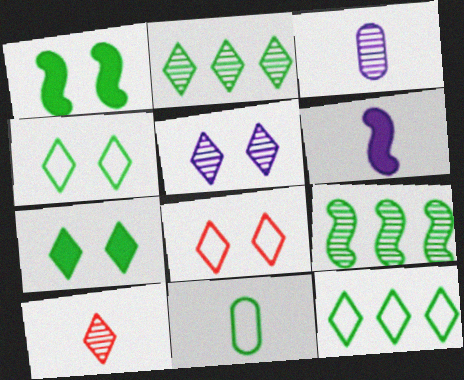[[1, 2, 11], 
[2, 5, 10], 
[5, 7, 8], 
[6, 10, 11], 
[7, 9, 11]]